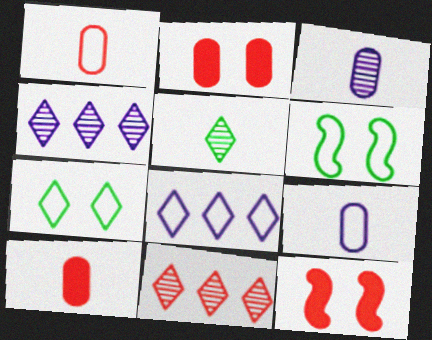[[1, 6, 8], 
[1, 11, 12], 
[4, 6, 10]]